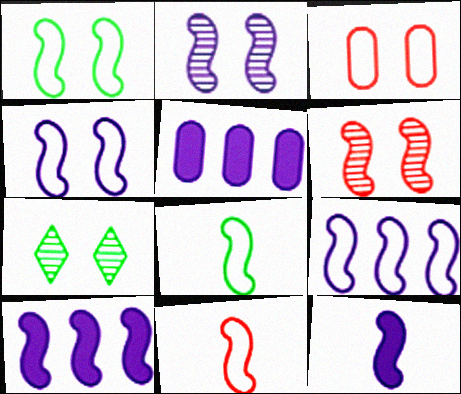[[1, 9, 11], 
[2, 9, 12], 
[5, 7, 11], 
[6, 8, 10]]